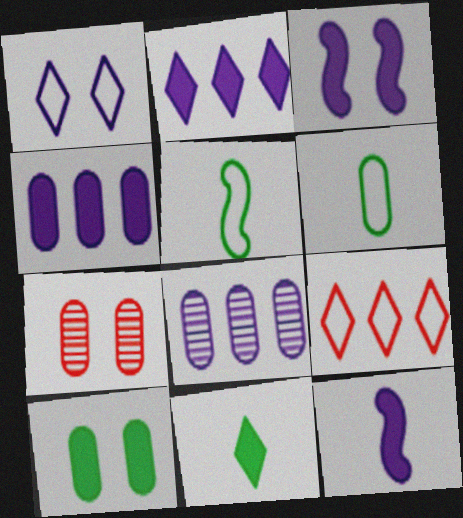[[1, 8, 12], 
[2, 5, 7], 
[4, 6, 7]]